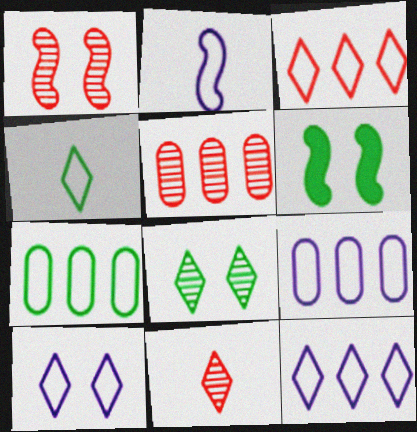[[1, 5, 11], 
[2, 9, 10], 
[3, 4, 10], 
[6, 9, 11]]